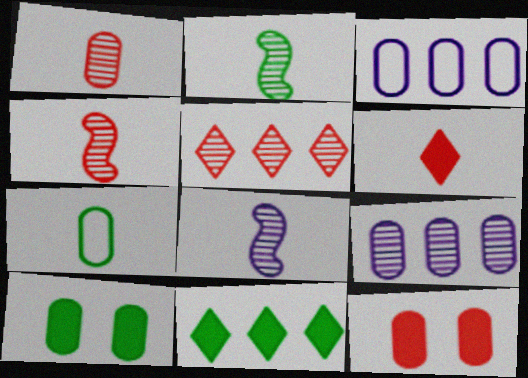[[1, 3, 10], 
[2, 4, 8], 
[6, 7, 8], 
[7, 9, 12]]